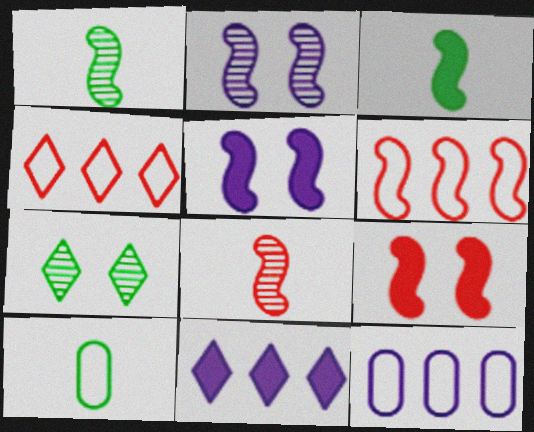[[1, 5, 6], 
[2, 3, 6], 
[6, 8, 9]]